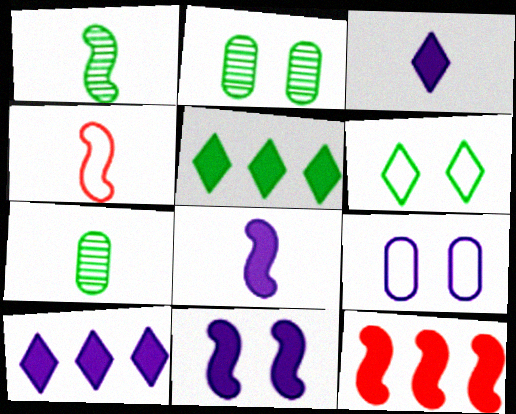[[1, 4, 8], 
[2, 4, 10], 
[3, 4, 7]]